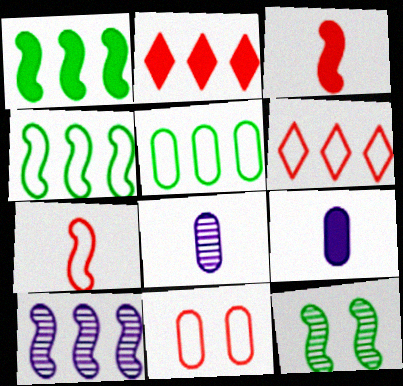[[2, 5, 10], 
[6, 7, 11], 
[6, 9, 12]]